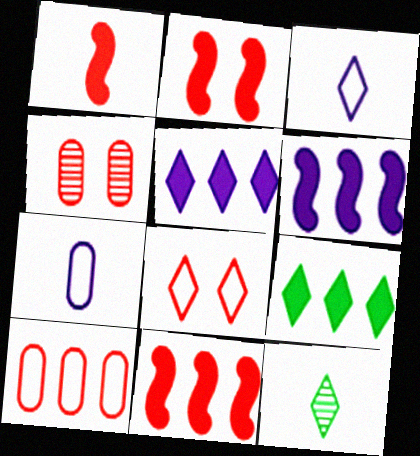[[1, 2, 11], 
[1, 7, 12], 
[2, 4, 8], 
[5, 8, 12]]